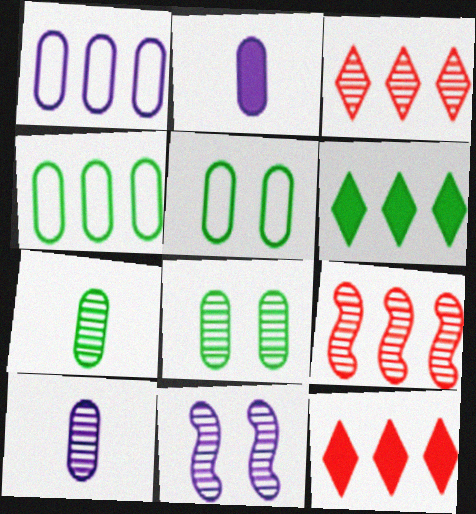[[1, 6, 9], 
[3, 7, 11]]